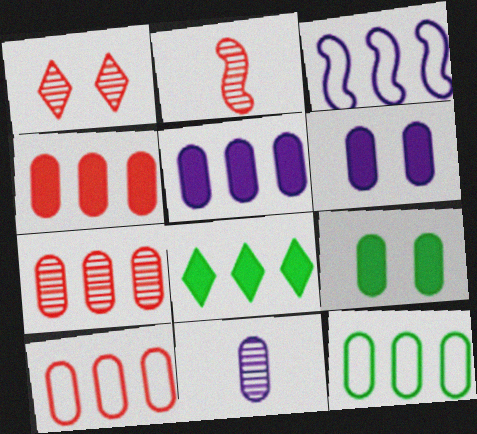[[1, 2, 7], 
[3, 7, 8], 
[4, 7, 10], 
[5, 7, 12], 
[9, 10, 11]]